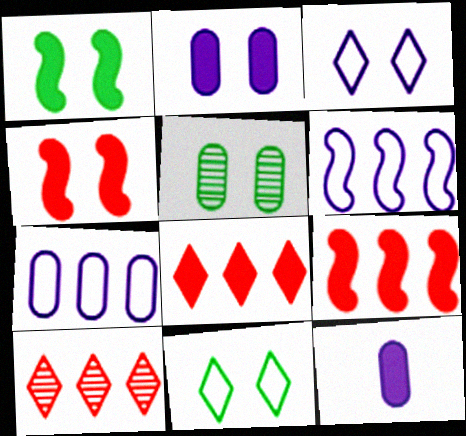[[1, 5, 11], 
[1, 8, 12], 
[3, 4, 5]]